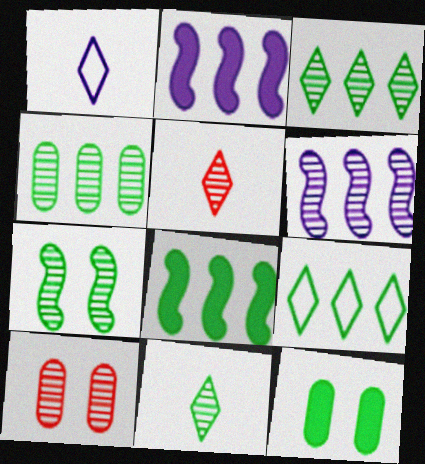[[1, 8, 10], 
[4, 7, 11], 
[4, 8, 9], 
[6, 10, 11]]